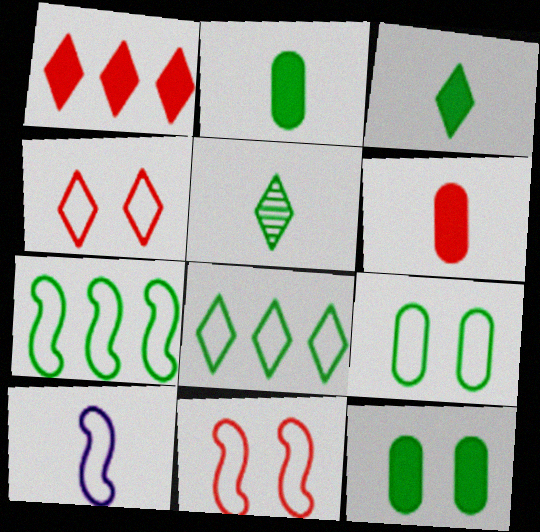[[5, 6, 10], 
[5, 7, 12], 
[7, 10, 11]]